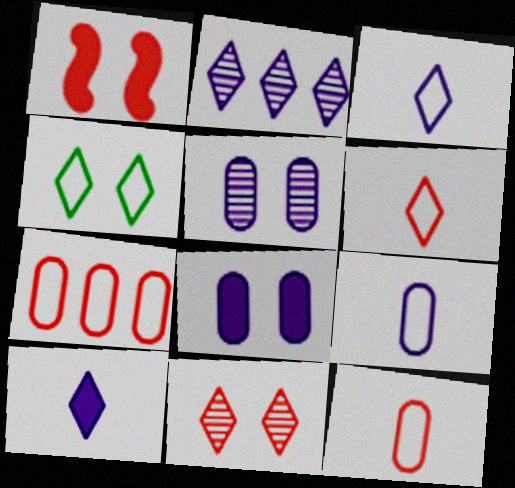[[1, 4, 5]]